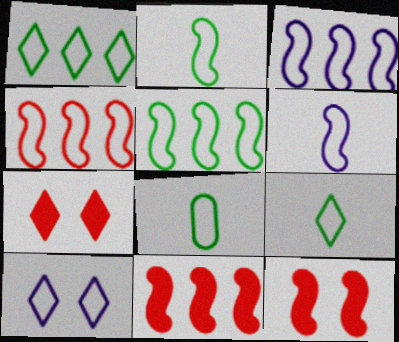[[2, 8, 9], 
[3, 4, 5], 
[4, 8, 10]]